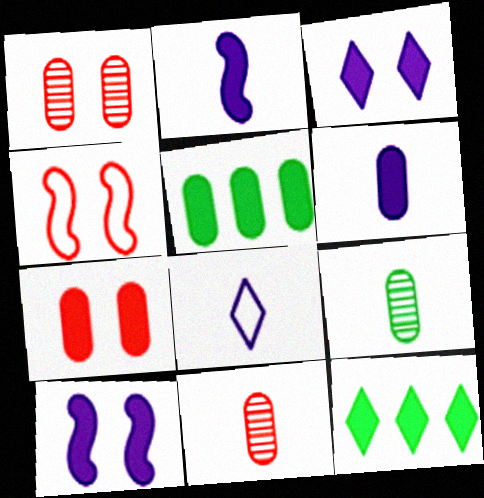[[2, 7, 12], 
[5, 6, 7]]